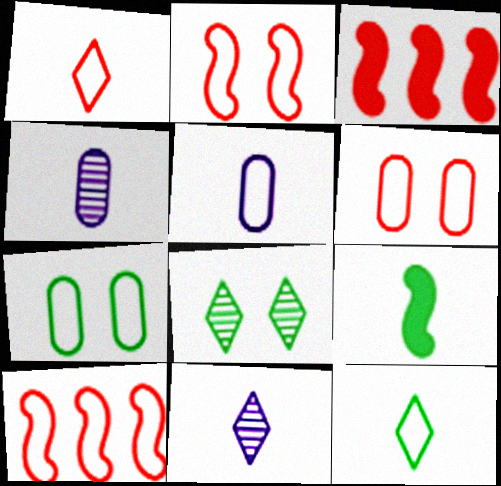[[1, 4, 9], 
[1, 6, 10], 
[3, 5, 8], 
[3, 7, 11]]